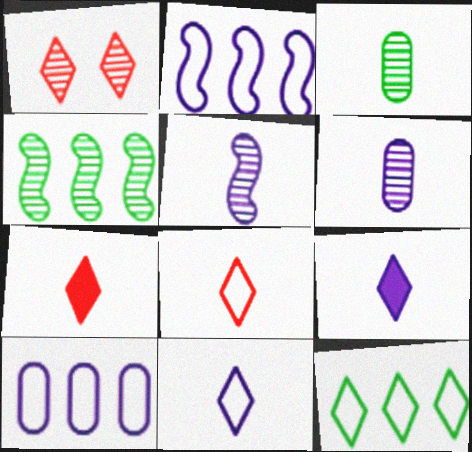[[1, 4, 6], 
[1, 9, 12]]